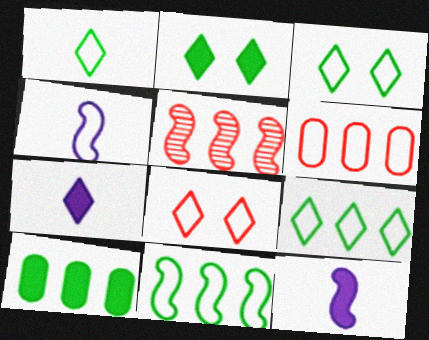[[1, 3, 9], 
[3, 4, 6]]